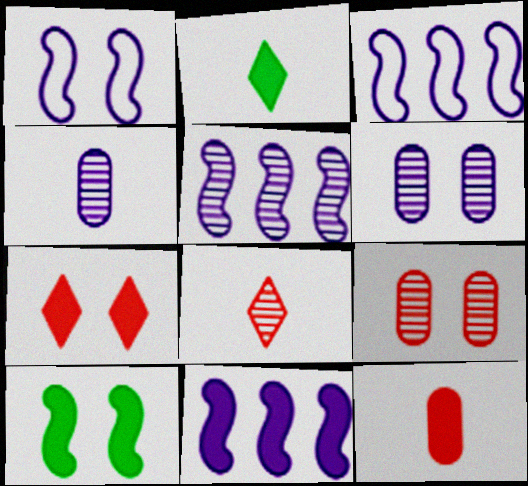[[2, 3, 9], 
[3, 5, 11]]